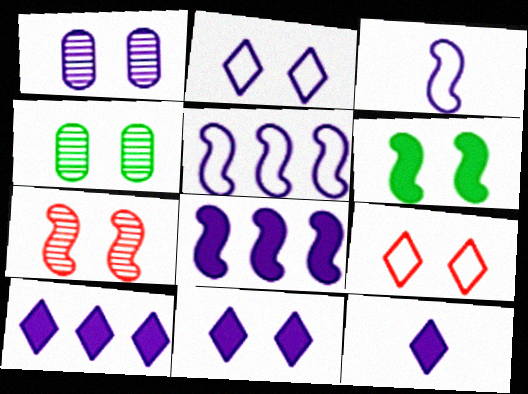[[1, 3, 10], 
[1, 5, 12], 
[1, 6, 9], 
[10, 11, 12]]